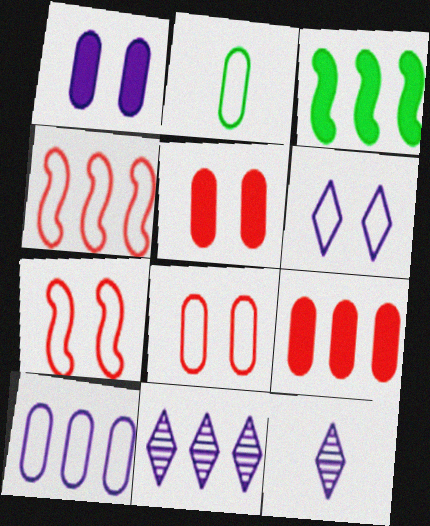[[2, 4, 6], 
[2, 8, 10], 
[3, 8, 12]]